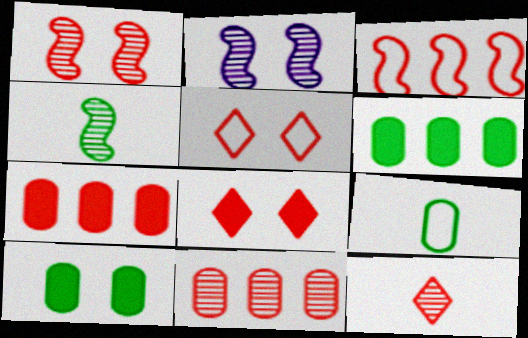[[1, 11, 12], 
[2, 5, 10]]